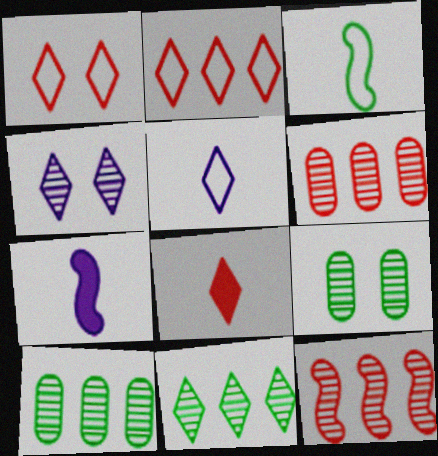[[1, 7, 10], 
[2, 7, 9]]